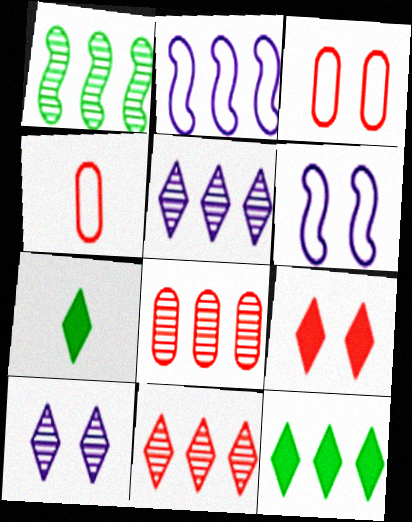[[1, 5, 8], 
[2, 8, 12], 
[6, 7, 8]]